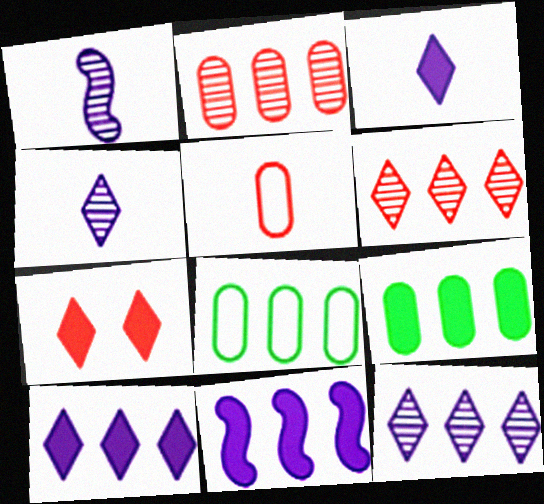[[1, 7, 8], 
[6, 8, 11]]